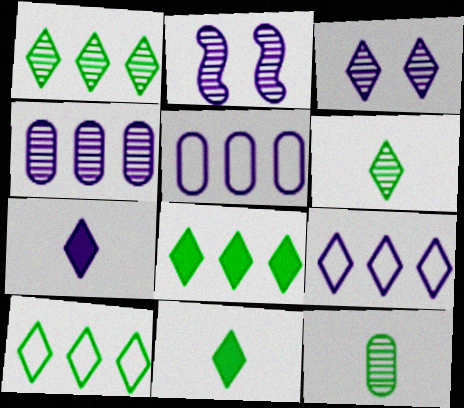[[1, 8, 10], 
[2, 5, 7], 
[3, 7, 9]]